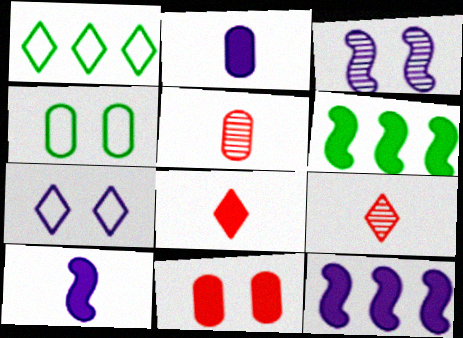[[4, 9, 12], 
[5, 6, 7]]